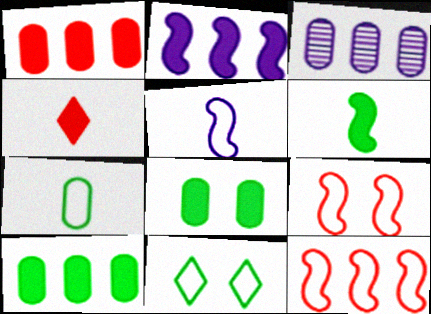[[2, 4, 8]]